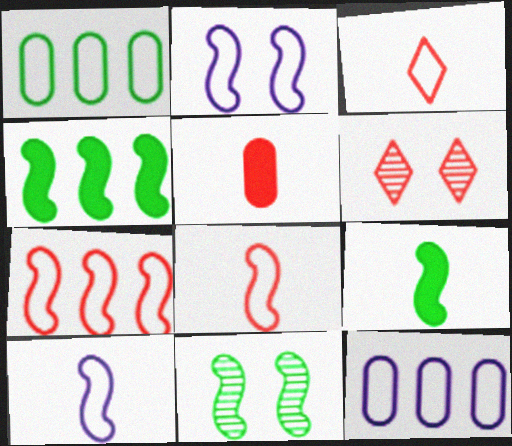[[1, 2, 3], 
[5, 6, 7], 
[6, 9, 12]]